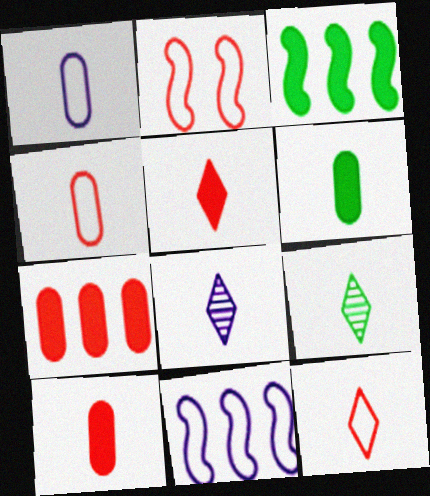[]